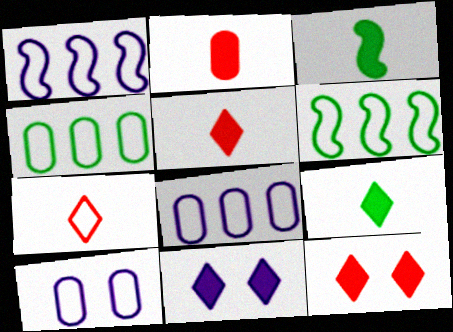[[6, 7, 10]]